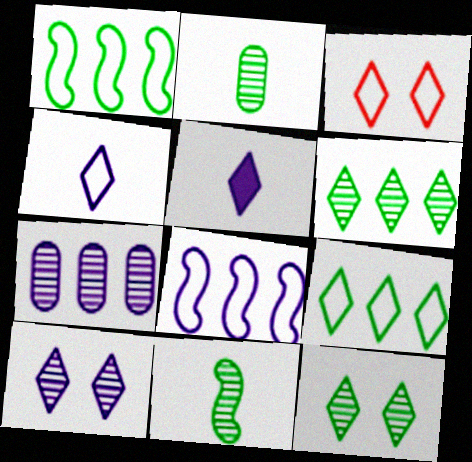[[3, 4, 9], 
[3, 5, 6]]